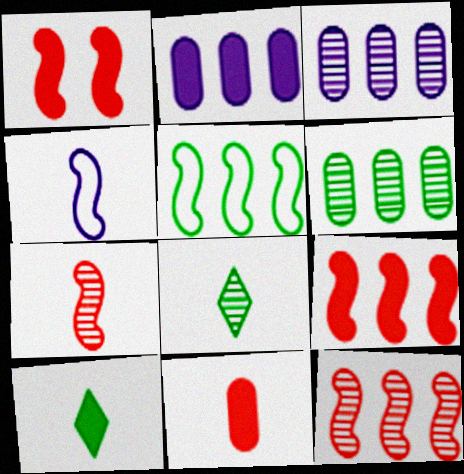[[1, 2, 10], 
[4, 8, 11]]